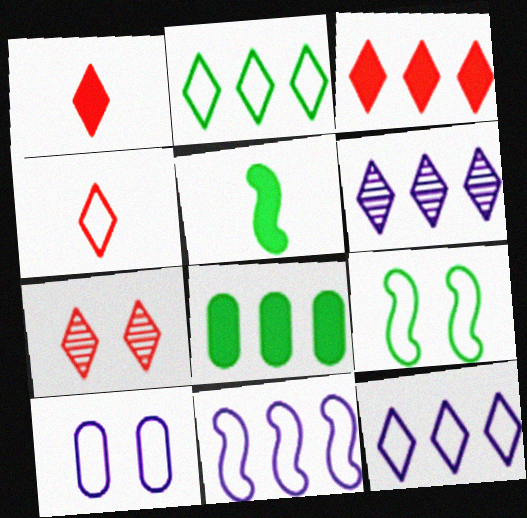[[2, 3, 6], 
[3, 4, 7]]